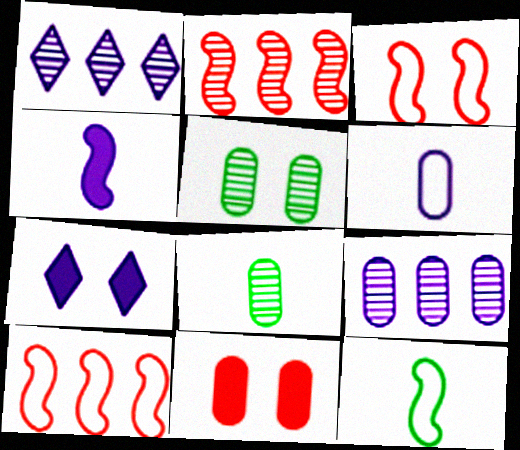[[1, 11, 12], 
[3, 5, 7], 
[7, 8, 10]]